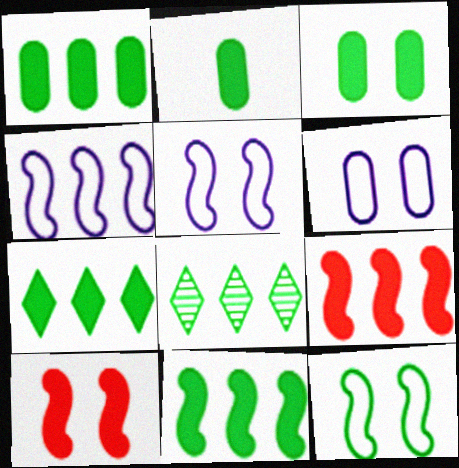[[1, 2, 3], 
[1, 7, 11], 
[2, 8, 12]]